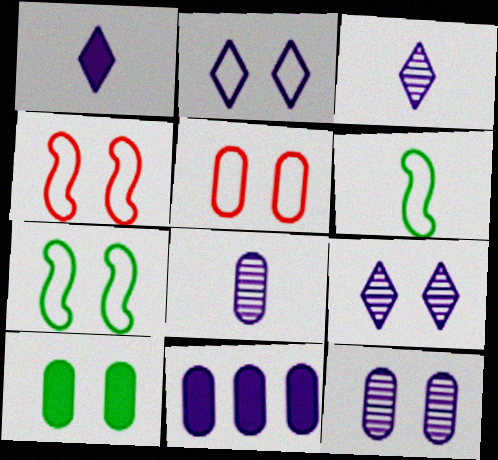[[2, 5, 7], 
[4, 9, 10], 
[5, 10, 12]]